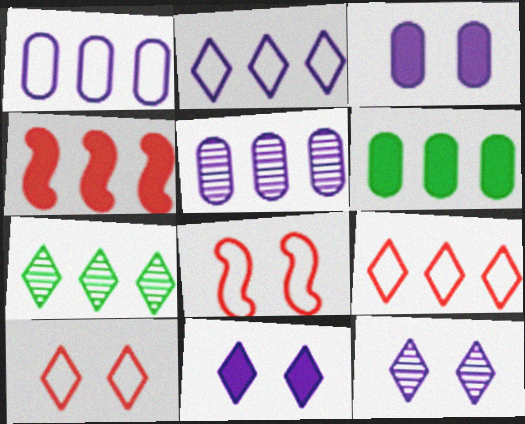[[1, 4, 7]]